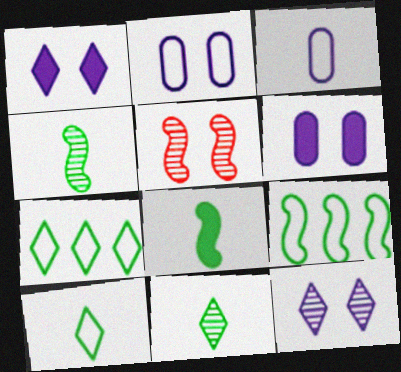[]